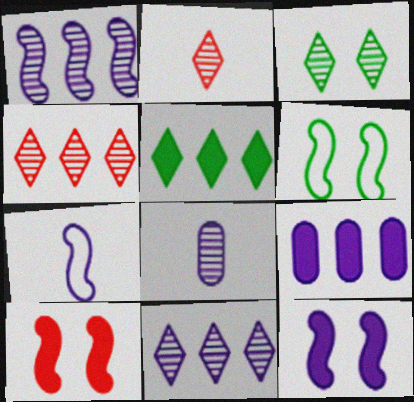[[1, 7, 12], 
[2, 3, 11], 
[2, 6, 9]]